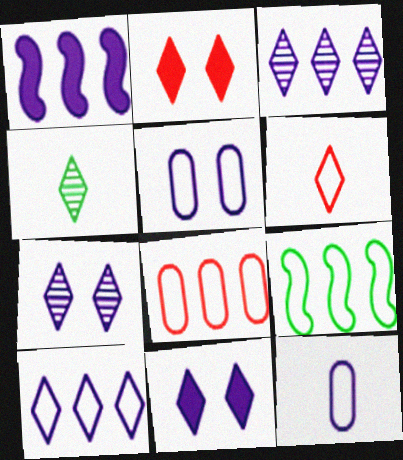[[1, 7, 12], 
[2, 4, 10], 
[5, 6, 9], 
[8, 9, 10]]